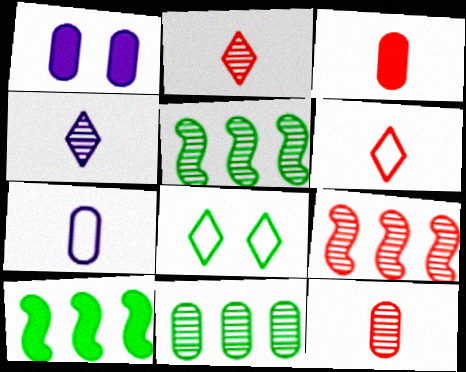[[1, 5, 6]]